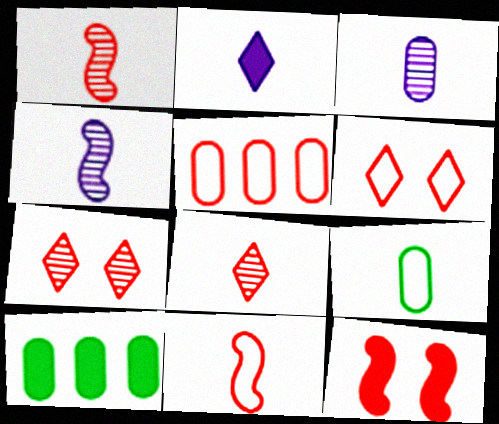[[1, 2, 9], 
[2, 10, 12], 
[4, 6, 10], 
[5, 6, 11], 
[5, 8, 12]]